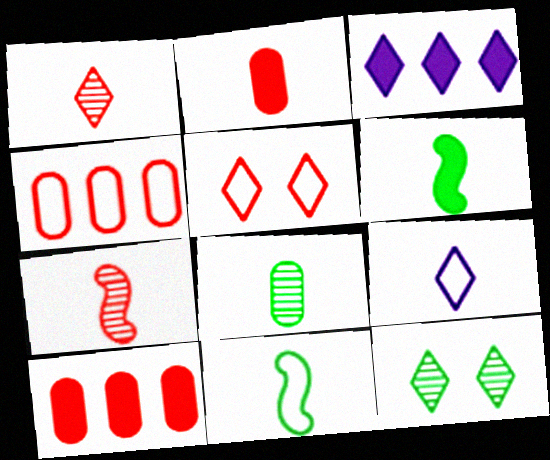[[5, 7, 10]]